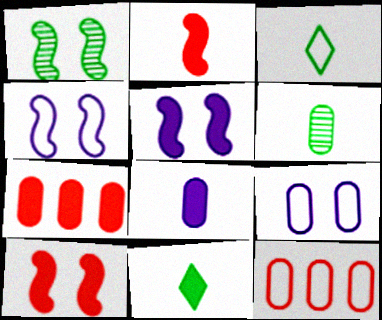[[1, 4, 10], 
[2, 8, 11], 
[3, 4, 12], 
[5, 7, 11], 
[6, 7, 9]]